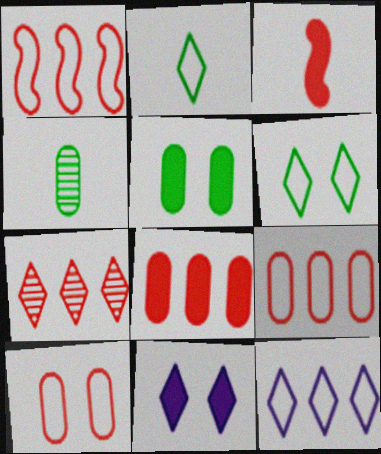[[1, 4, 11], 
[1, 7, 8], 
[2, 7, 11], 
[3, 7, 10]]